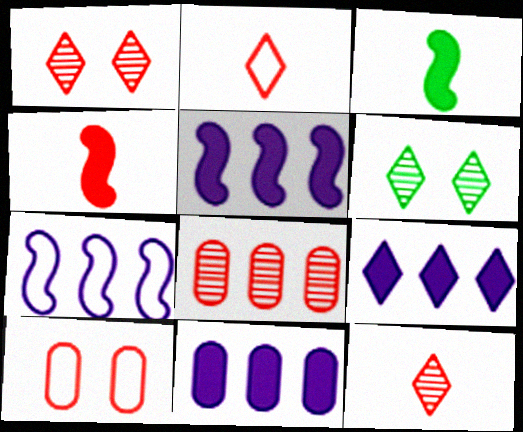[[2, 6, 9], 
[5, 9, 11]]